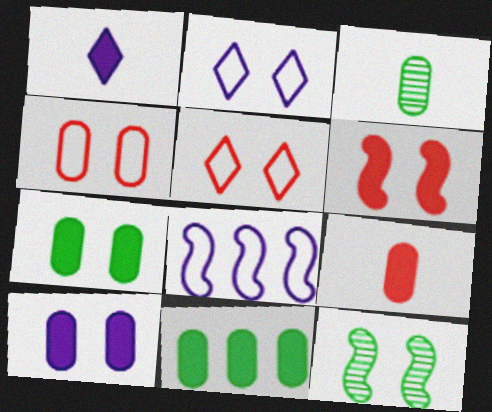[[1, 6, 11], 
[5, 10, 12], 
[9, 10, 11]]